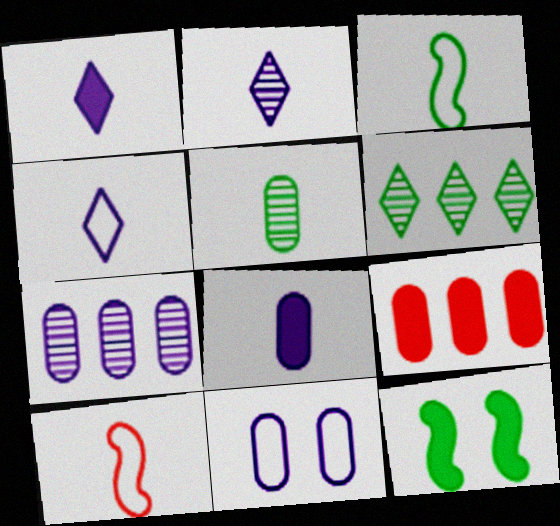[[1, 2, 4], 
[1, 5, 10], 
[1, 9, 12], 
[5, 9, 11], 
[7, 8, 11]]